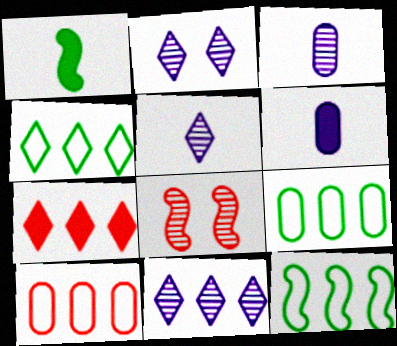[[1, 2, 10], 
[2, 5, 11], 
[4, 6, 8], 
[4, 7, 11], 
[4, 9, 12]]